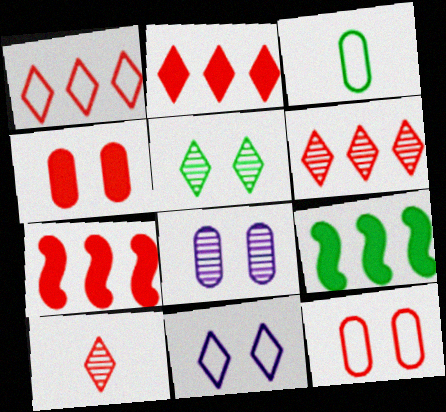[[1, 2, 6], 
[3, 5, 9], 
[7, 10, 12]]